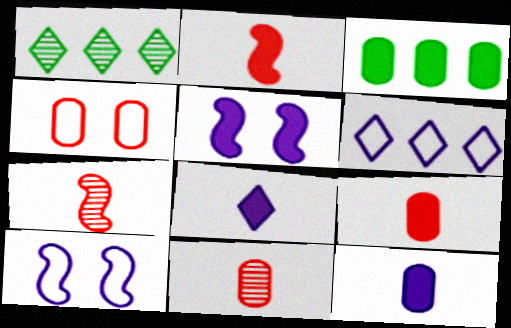[[1, 9, 10]]